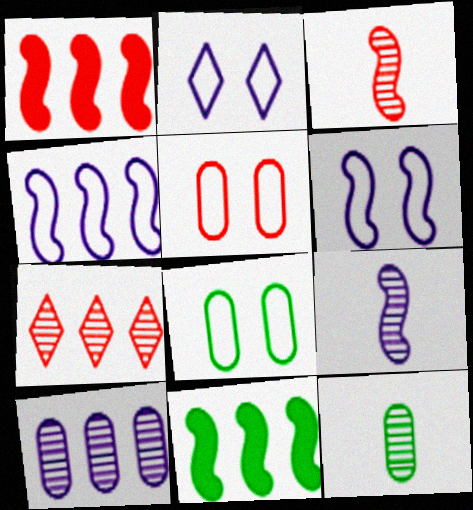[[1, 2, 12], 
[3, 6, 11]]